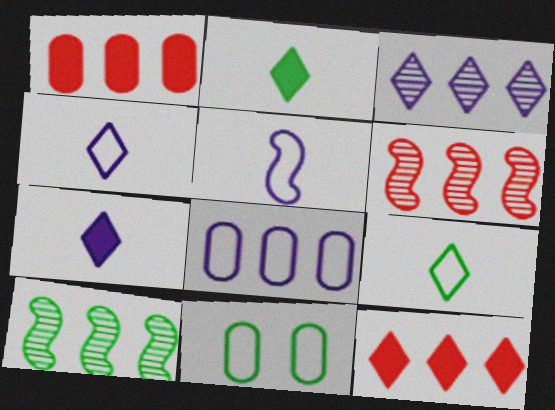[[2, 10, 11], 
[6, 7, 11], 
[8, 10, 12]]